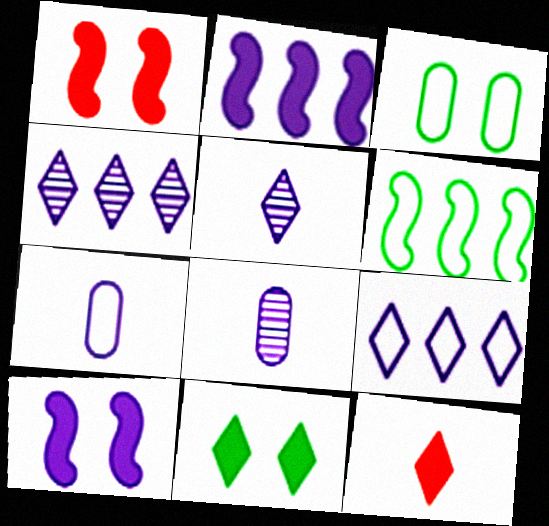[[4, 7, 10], 
[8, 9, 10]]